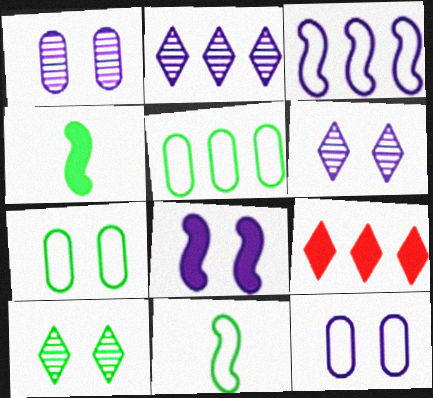[[1, 9, 11], 
[4, 5, 10], 
[6, 8, 12]]